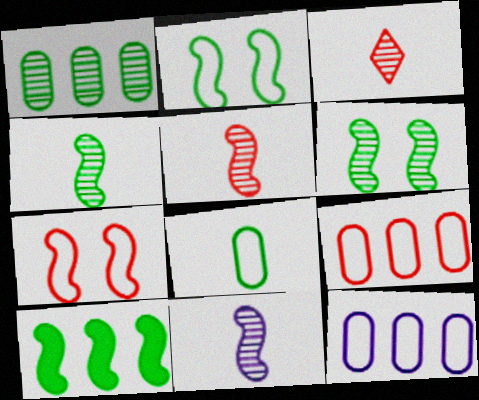[[2, 4, 10], 
[4, 5, 11], 
[7, 10, 11]]